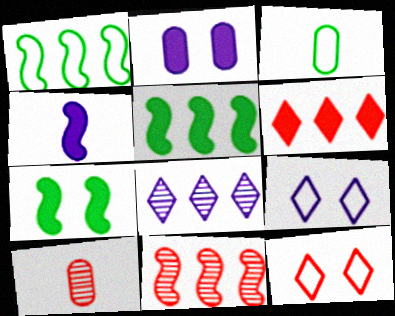[[5, 9, 10]]